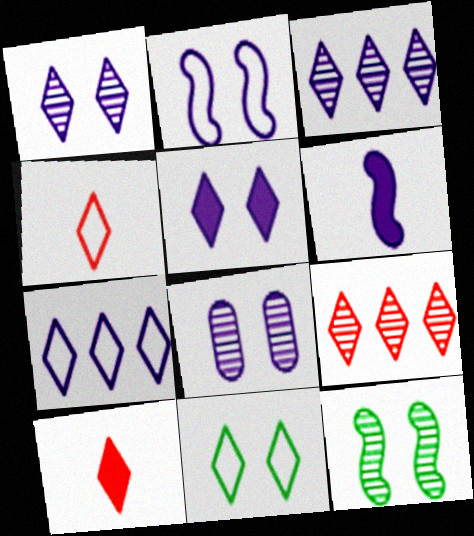[[2, 5, 8], 
[3, 10, 11], 
[4, 7, 11], 
[6, 7, 8]]